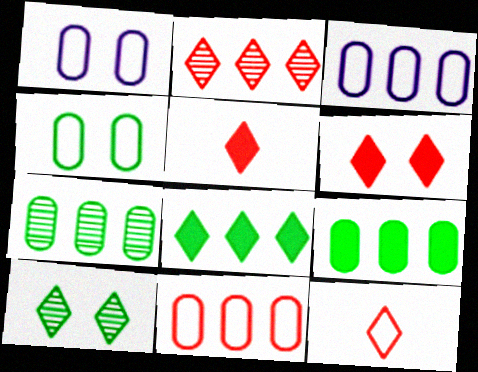[[2, 6, 12]]